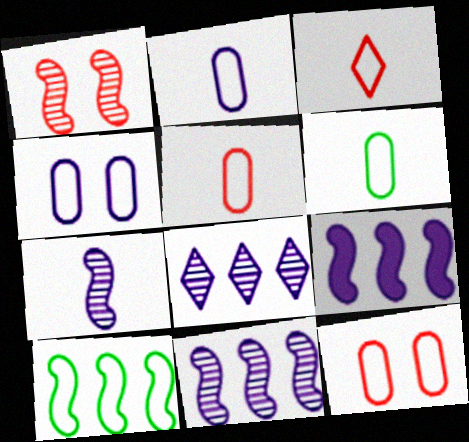[[2, 5, 6], 
[3, 4, 10]]